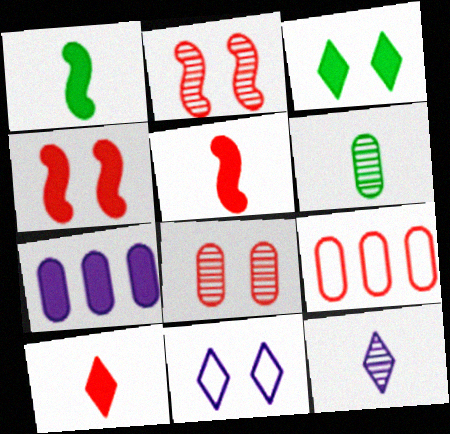[[2, 9, 10], 
[3, 5, 7]]